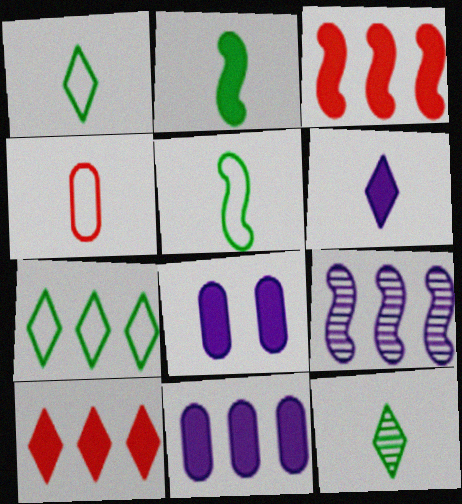[[2, 8, 10]]